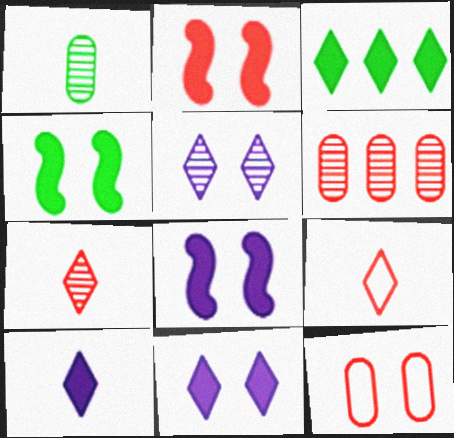[[2, 4, 8], 
[2, 6, 9], 
[3, 5, 9], 
[4, 5, 12]]